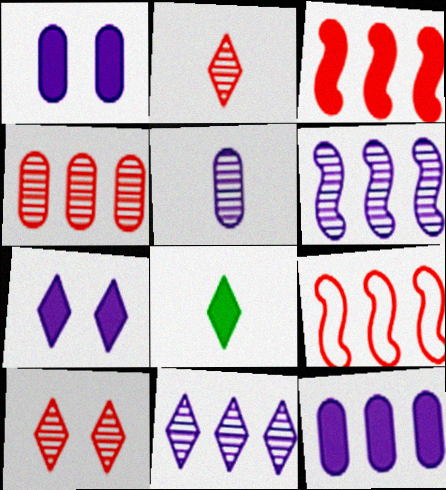[[1, 3, 8]]